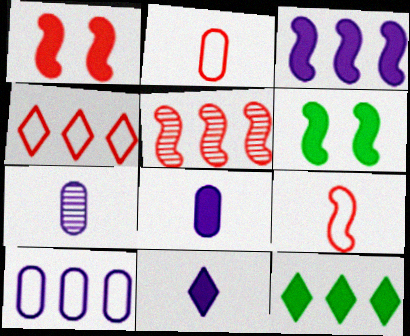[[1, 5, 9], 
[1, 8, 12], 
[4, 6, 7], 
[5, 10, 12]]